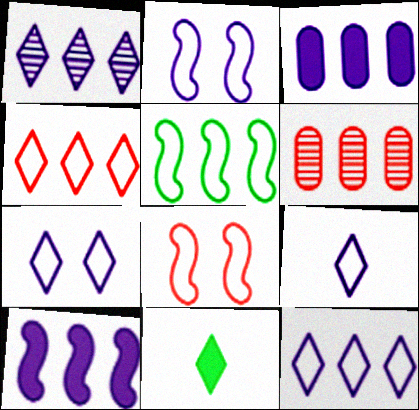[[2, 6, 11], 
[7, 9, 12]]